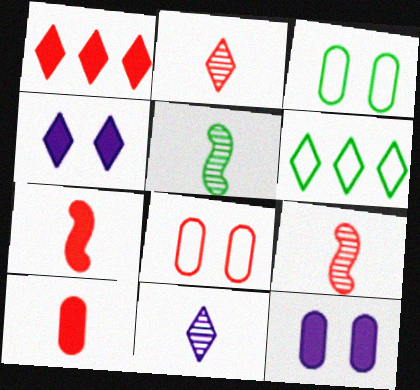[[1, 8, 9], 
[2, 4, 6], 
[6, 9, 12]]